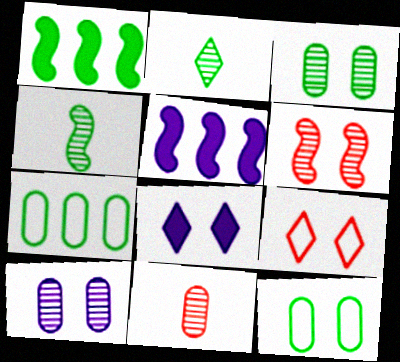[[1, 2, 12], 
[6, 8, 12]]